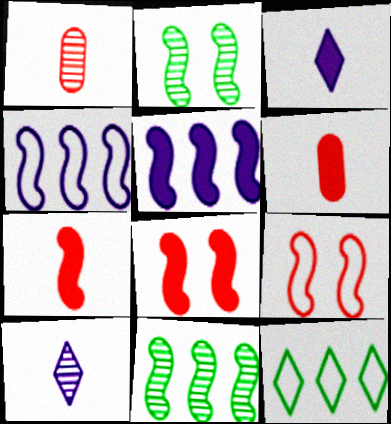[[2, 4, 7]]